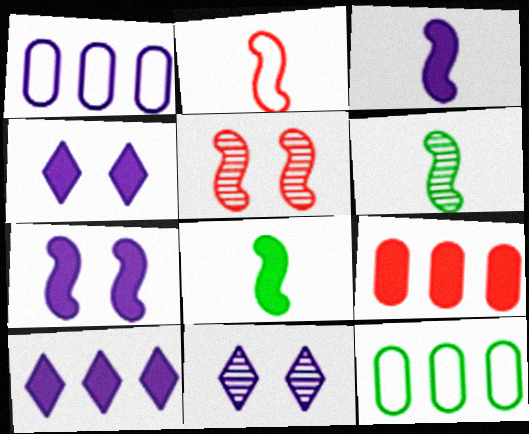[[1, 3, 11], 
[2, 3, 6], 
[4, 8, 9]]